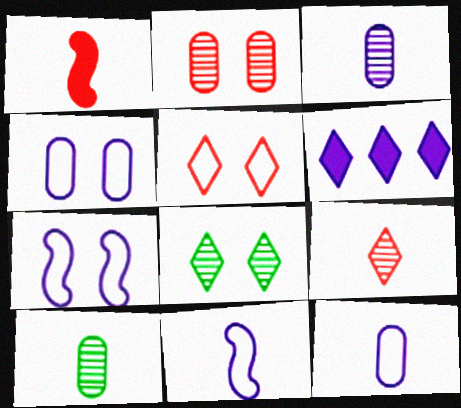[[3, 6, 7]]